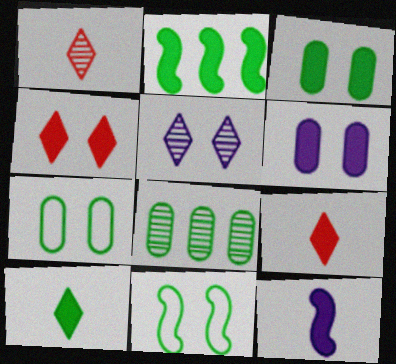[[2, 3, 10], 
[2, 6, 9], 
[8, 10, 11]]